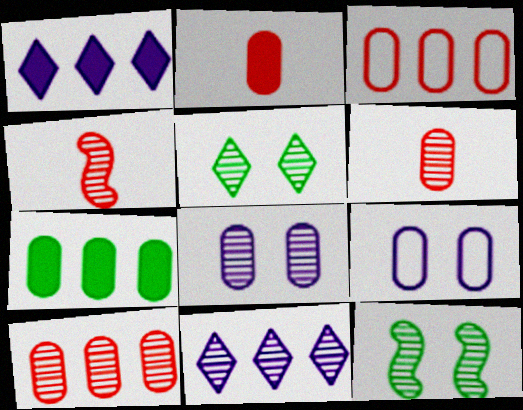[[6, 7, 9], 
[6, 11, 12]]